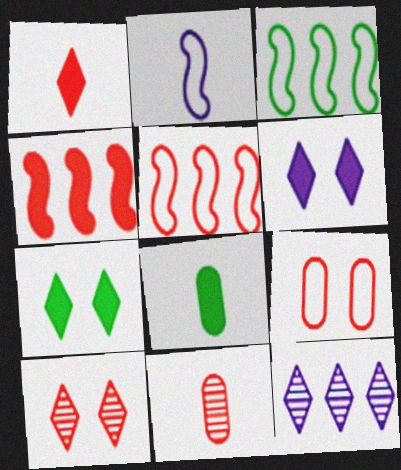[[3, 6, 11], 
[4, 6, 8]]